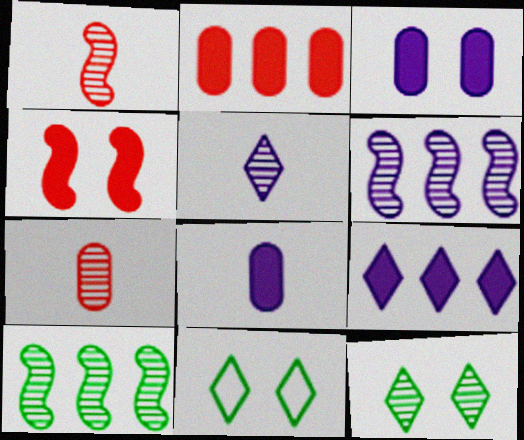[[6, 7, 12]]